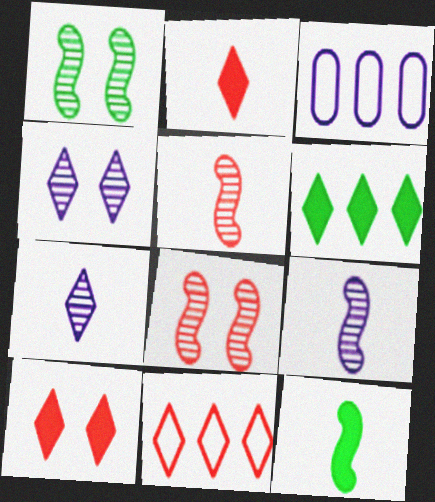[[1, 2, 3]]